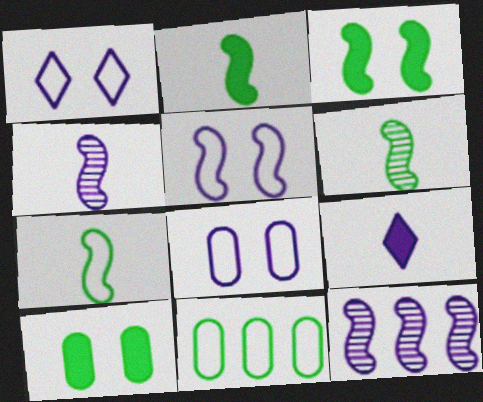[[1, 5, 8], 
[2, 6, 7], 
[8, 9, 12]]